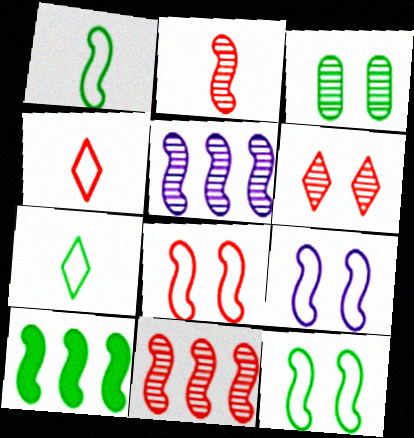[[2, 9, 10], 
[3, 7, 10], 
[8, 9, 12]]